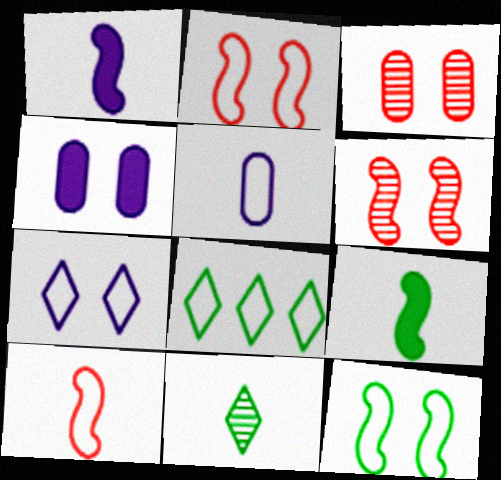[[1, 3, 8], 
[2, 5, 8]]